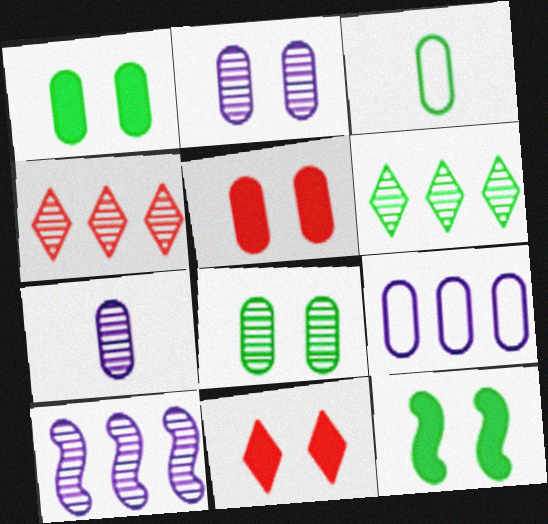[[3, 6, 12], 
[3, 10, 11]]